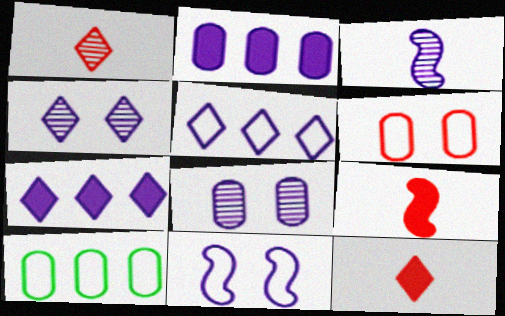[[4, 9, 10]]